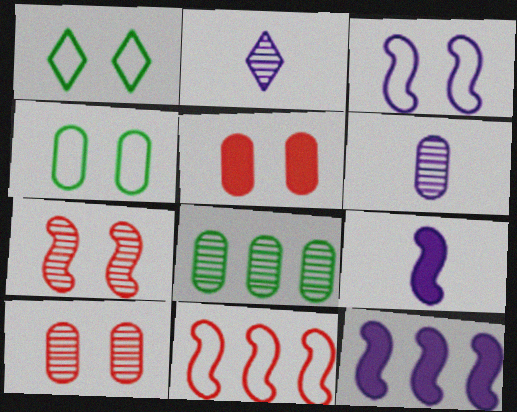[[2, 7, 8], 
[6, 8, 10]]